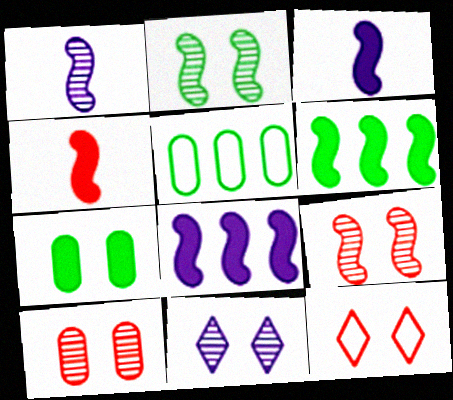[[2, 10, 11], 
[4, 5, 11]]